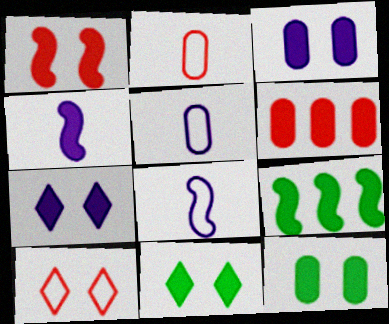[[1, 3, 11], 
[1, 4, 9], 
[1, 7, 12], 
[4, 6, 11]]